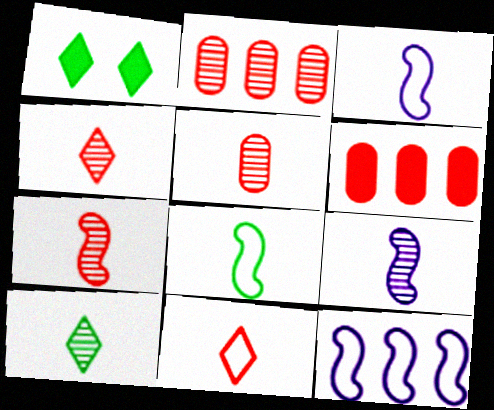[[1, 2, 3], 
[1, 5, 12], 
[4, 5, 7], 
[5, 9, 10]]